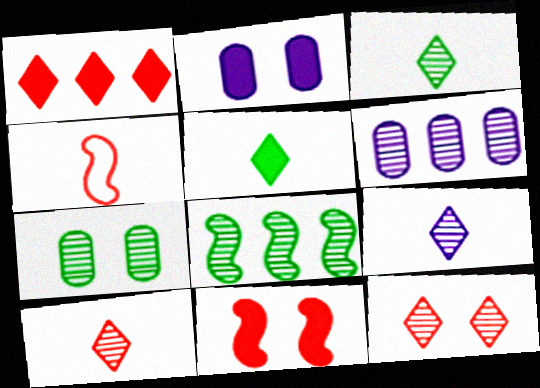[[3, 7, 8], 
[3, 9, 10]]